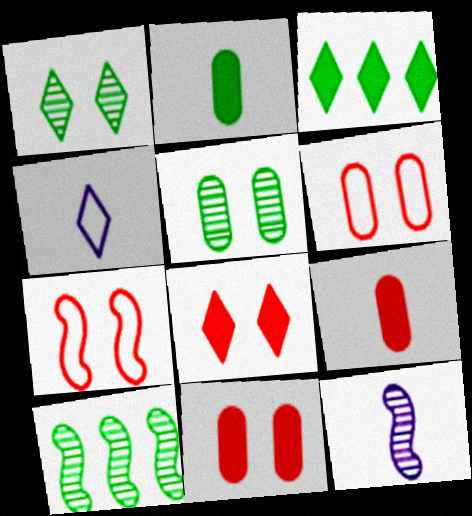[[3, 6, 12], 
[4, 10, 11]]